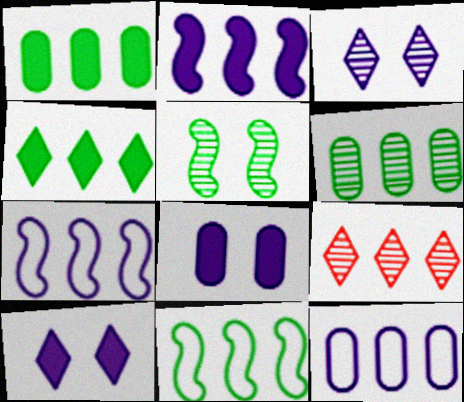[[1, 7, 9], 
[4, 6, 11]]